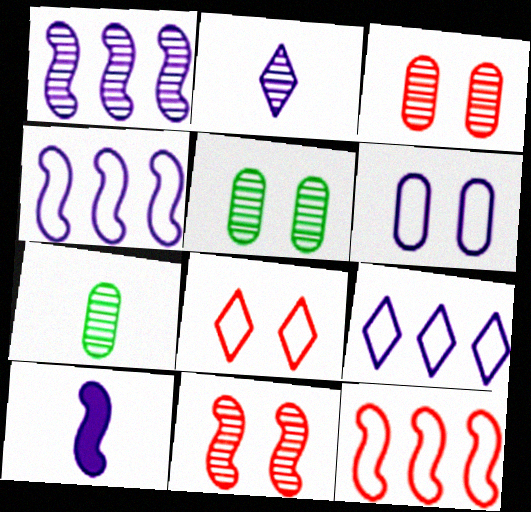[]